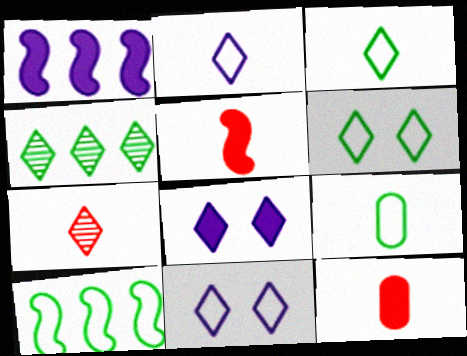[[6, 9, 10]]